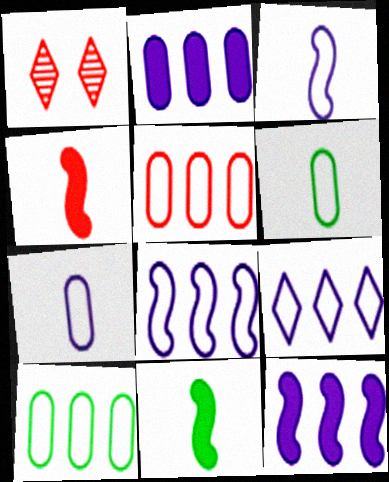[[1, 4, 5], 
[1, 6, 12]]